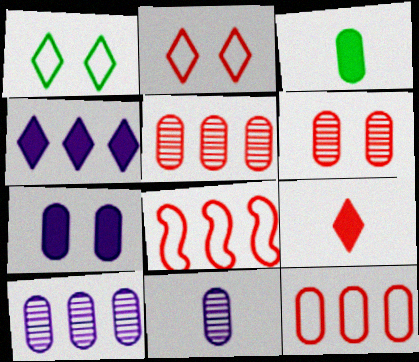[[6, 8, 9]]